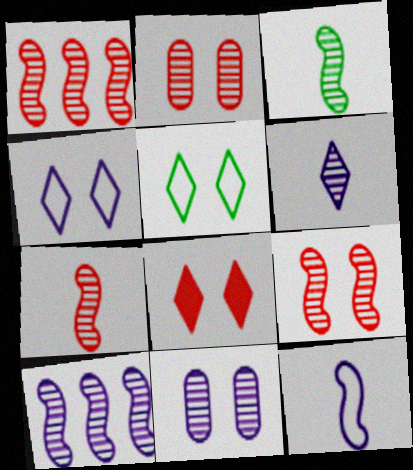[[1, 7, 9], 
[3, 9, 10], 
[6, 10, 11]]